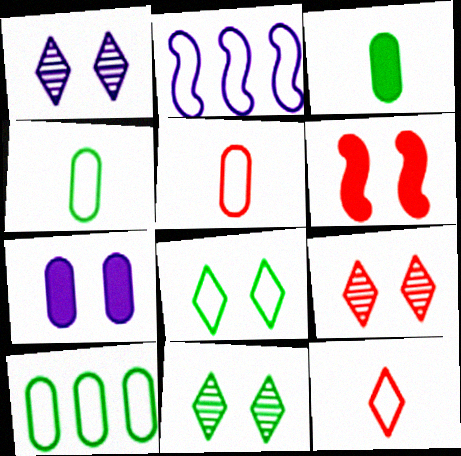[[1, 9, 11], 
[2, 3, 9], 
[2, 5, 8]]